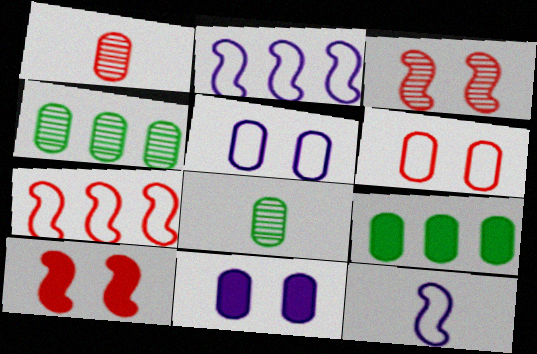[[1, 5, 9]]